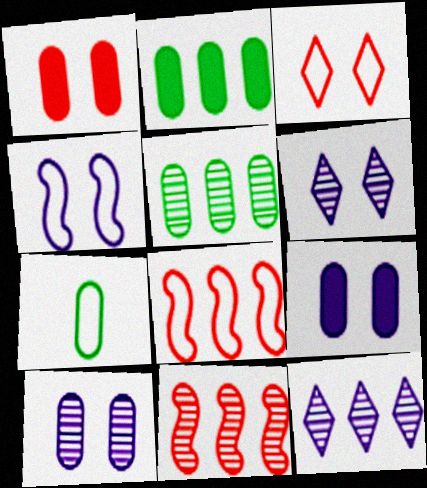[[2, 8, 12], 
[4, 6, 9], 
[5, 11, 12]]